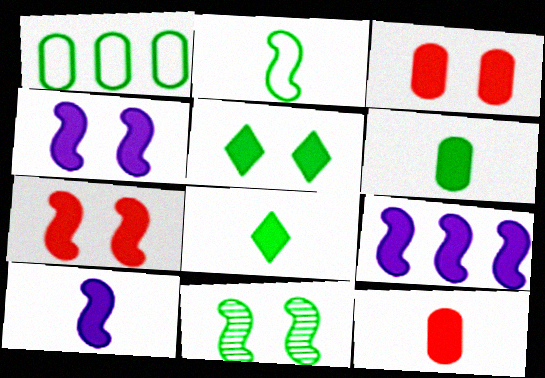[[1, 8, 11], 
[3, 4, 5], 
[3, 8, 9], 
[4, 9, 10], 
[5, 9, 12], 
[8, 10, 12]]